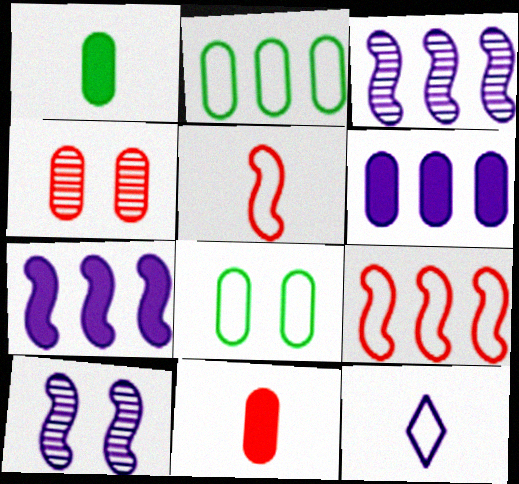[[6, 10, 12], 
[8, 9, 12]]